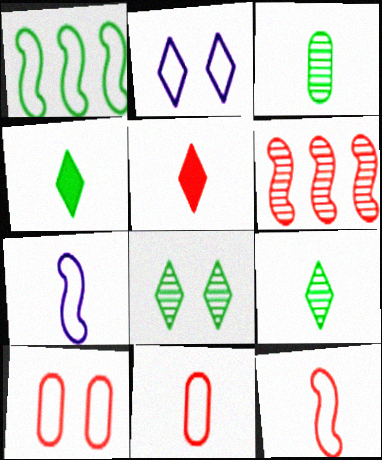[[1, 2, 11], 
[3, 5, 7], 
[5, 6, 10]]